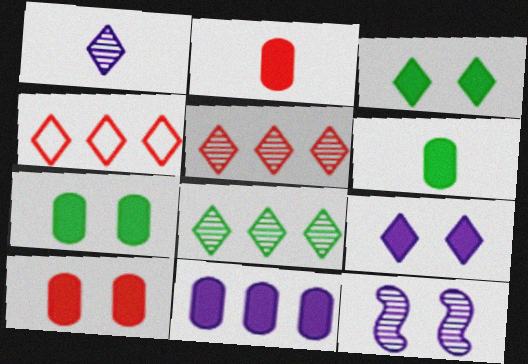[[1, 3, 4], 
[2, 7, 11], 
[4, 6, 12], 
[6, 10, 11]]